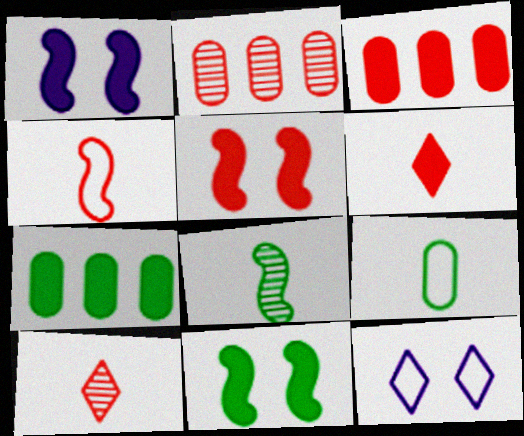[[1, 5, 11], 
[1, 6, 7], 
[3, 5, 6], 
[3, 8, 12]]